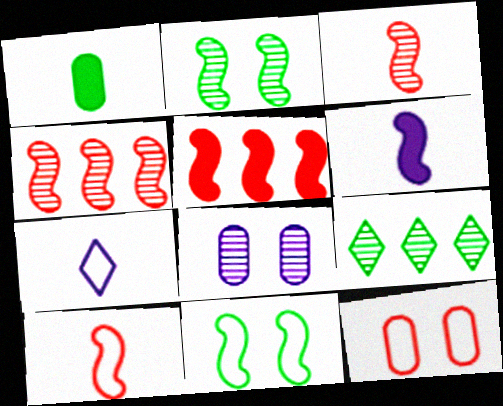[[1, 3, 7], 
[1, 9, 11], 
[3, 8, 9], 
[4, 6, 11], 
[6, 9, 12]]